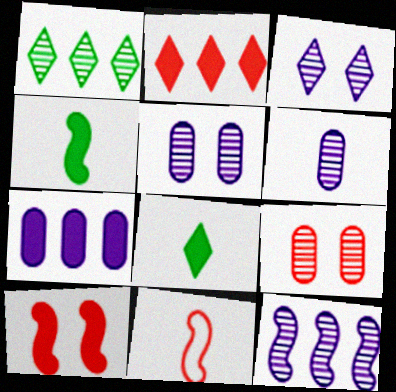[[2, 9, 11], 
[3, 6, 12], 
[6, 8, 11], 
[7, 8, 10]]